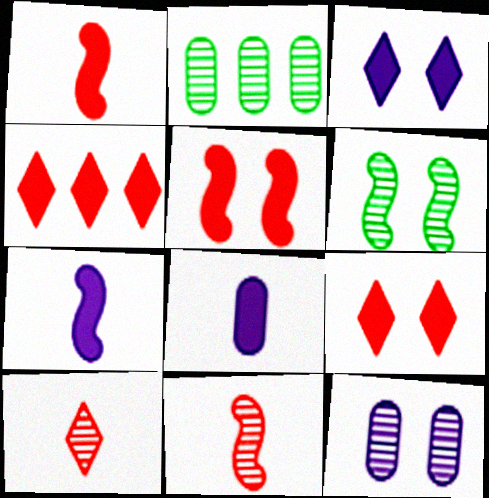[]